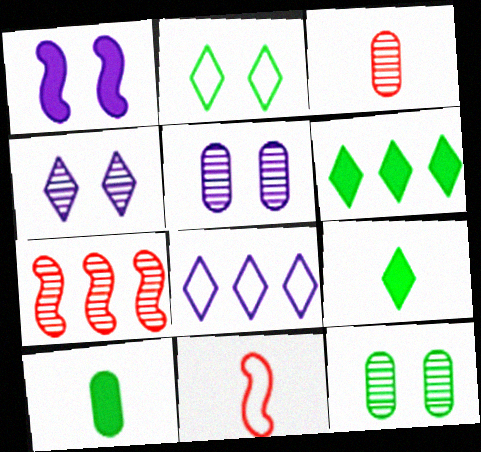[[5, 6, 11]]